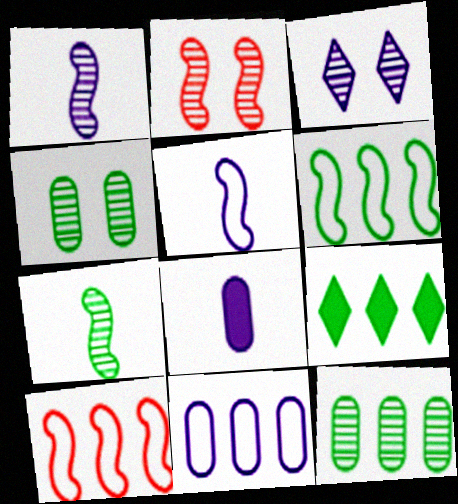[[2, 3, 4], 
[6, 9, 12]]